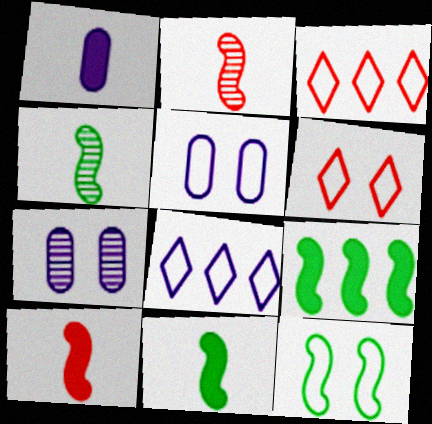[[3, 7, 11], 
[4, 9, 12], 
[5, 6, 12]]